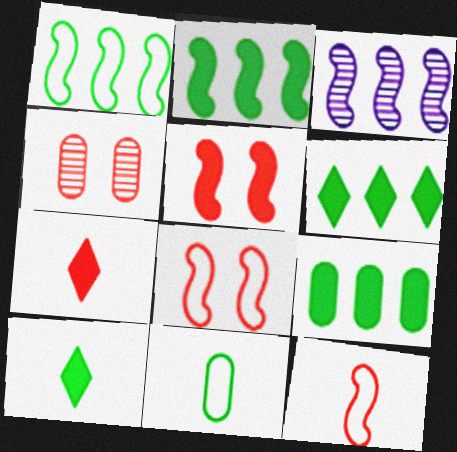[[2, 6, 9]]